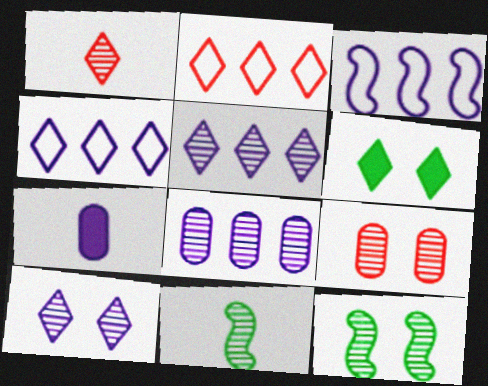[[1, 4, 6], 
[1, 8, 12], 
[2, 7, 12], 
[3, 7, 10], 
[5, 9, 11], 
[9, 10, 12]]